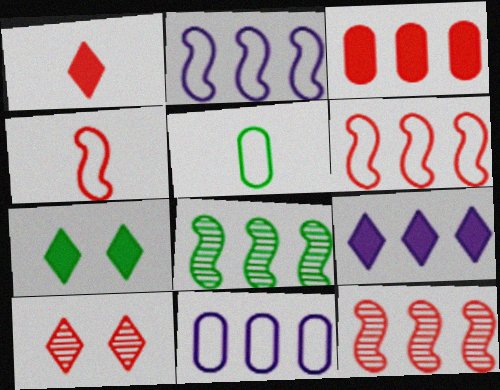[[1, 7, 9], 
[3, 4, 10], 
[5, 7, 8]]